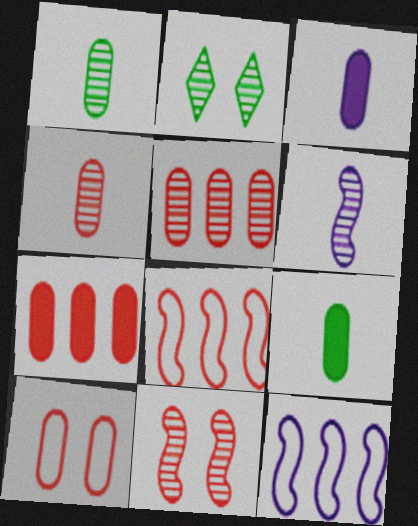[[2, 3, 8], 
[2, 5, 6], 
[4, 7, 10]]